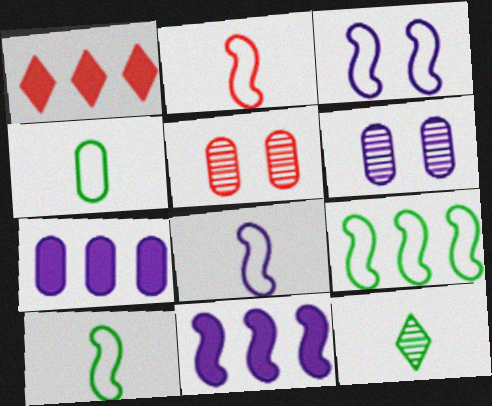[[1, 2, 5], 
[1, 6, 10], 
[2, 3, 9], 
[2, 8, 10], 
[4, 5, 7]]